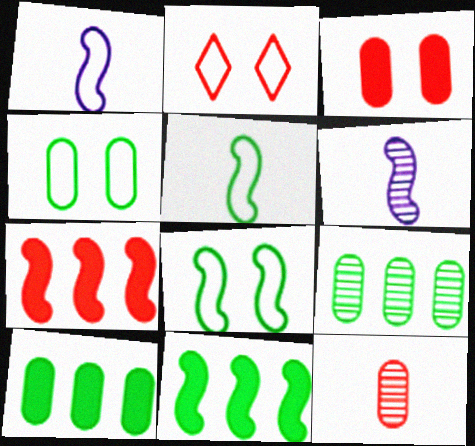[[2, 6, 10], 
[2, 7, 12], 
[6, 7, 8]]